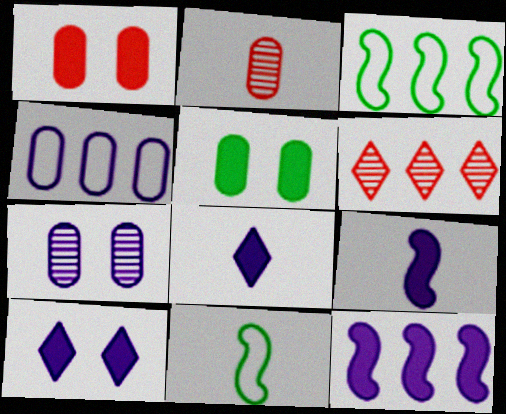[[2, 3, 10], 
[2, 4, 5], 
[2, 8, 11]]